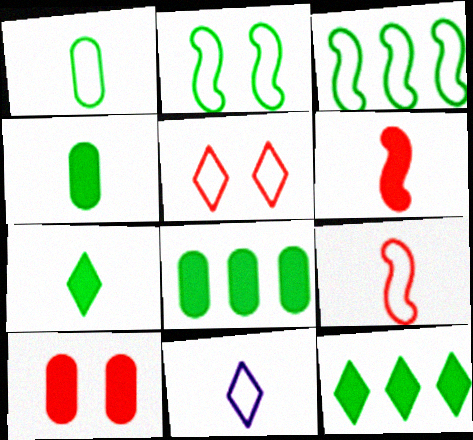[[1, 9, 11]]